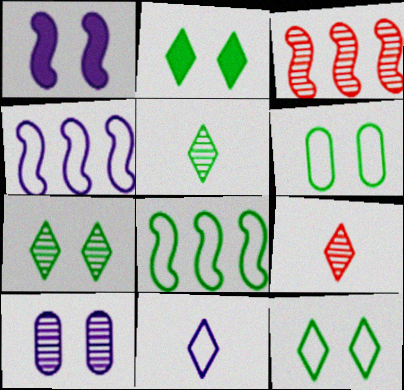[[2, 7, 12], 
[3, 5, 10]]